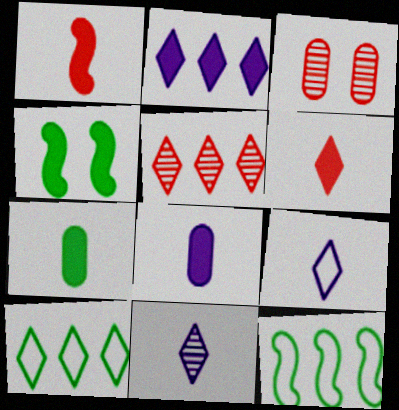[[2, 5, 10]]